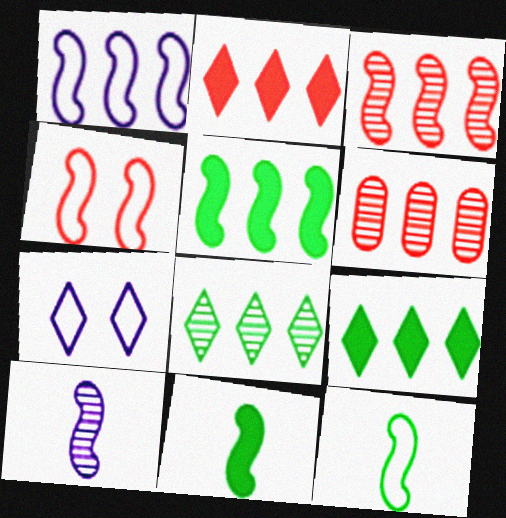[[1, 3, 5], 
[1, 4, 12], 
[1, 6, 9], 
[4, 5, 10], 
[6, 7, 11]]